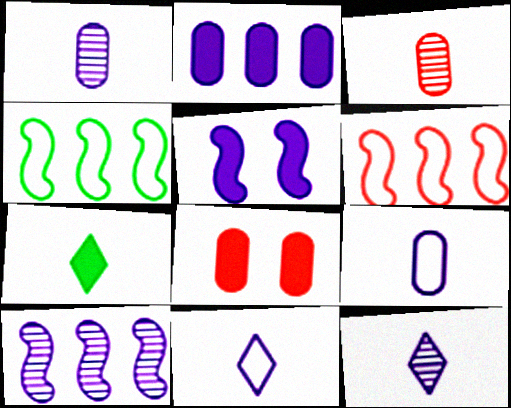[[4, 8, 12]]